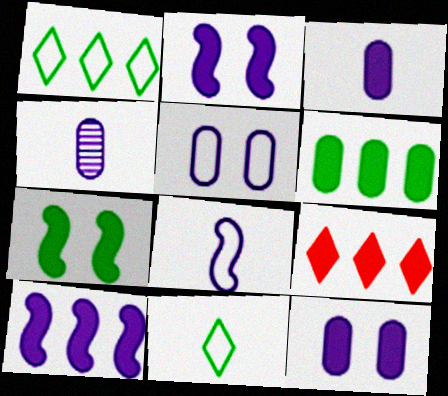[[3, 7, 9], 
[6, 9, 10]]